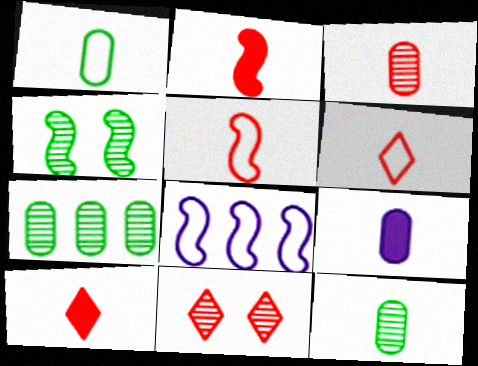[[1, 3, 9], 
[2, 3, 6], 
[2, 4, 8], 
[3, 5, 10]]